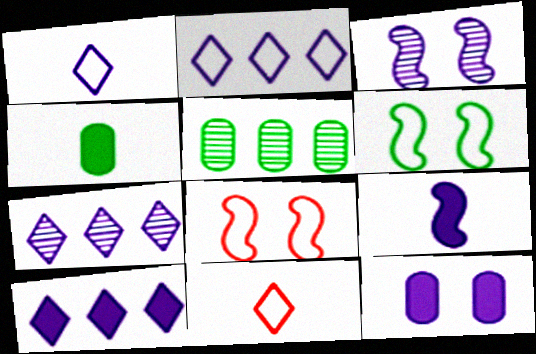[[2, 7, 10], 
[4, 7, 8], 
[9, 10, 12]]